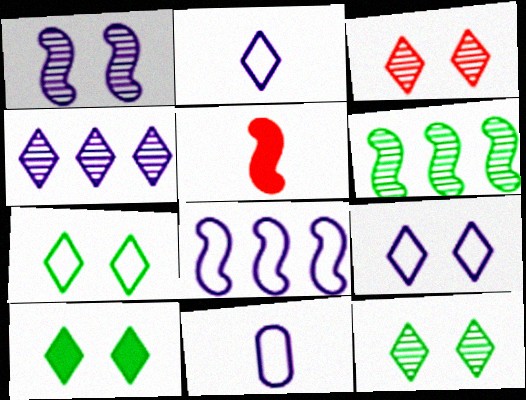[[3, 9, 10], 
[7, 10, 12], 
[8, 9, 11]]